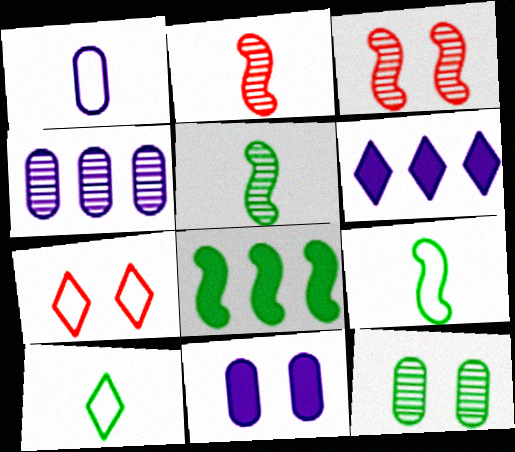[[1, 4, 11], 
[8, 10, 12]]